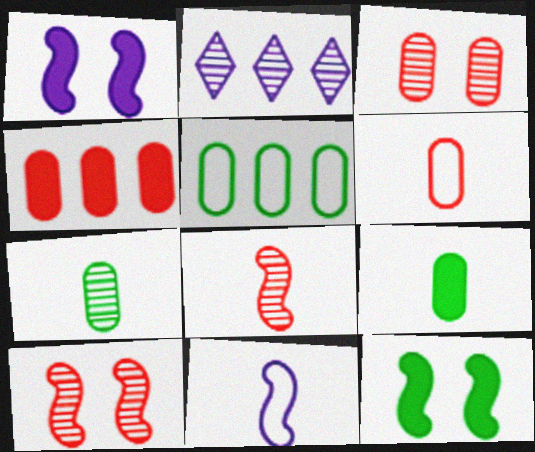[[2, 6, 12], 
[2, 7, 10], 
[3, 4, 6]]